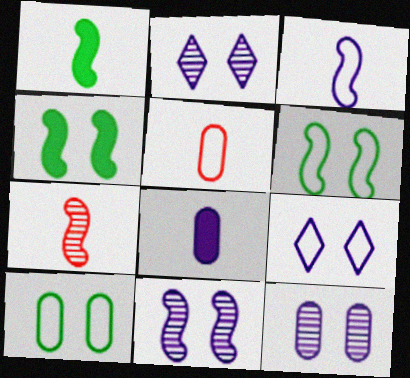[[1, 3, 7], 
[2, 11, 12]]